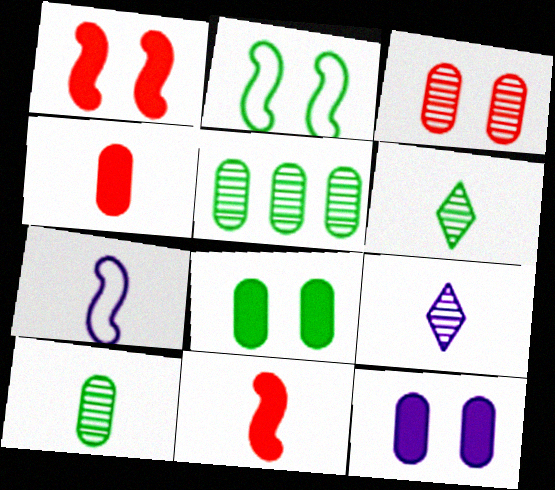[[4, 6, 7]]